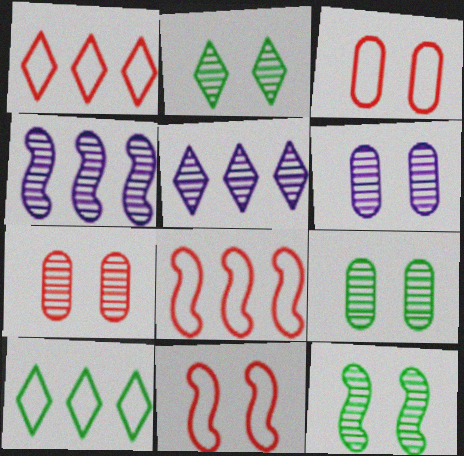[[2, 9, 12], 
[6, 7, 9]]